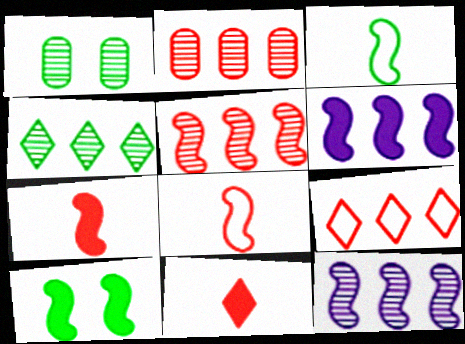[[2, 4, 12], 
[6, 7, 10], 
[8, 10, 12]]